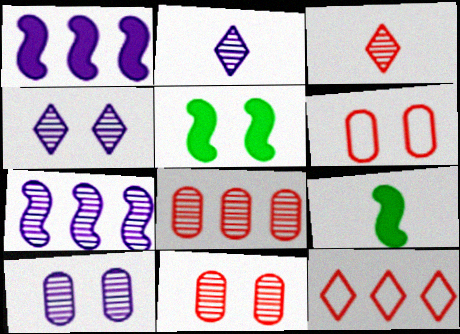[[2, 7, 10], 
[4, 5, 6], 
[9, 10, 12]]